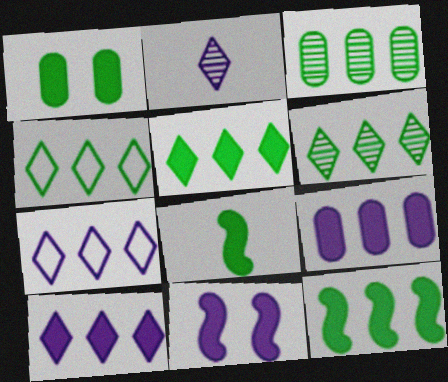[[1, 5, 8], 
[3, 4, 12], 
[4, 5, 6]]